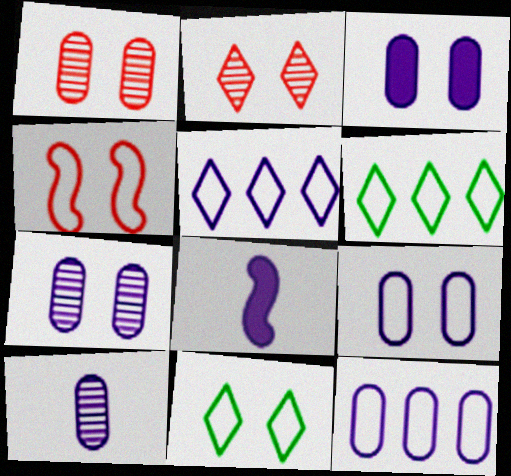[[1, 6, 8], 
[3, 7, 9], 
[3, 10, 12], 
[4, 9, 11], 
[5, 7, 8]]